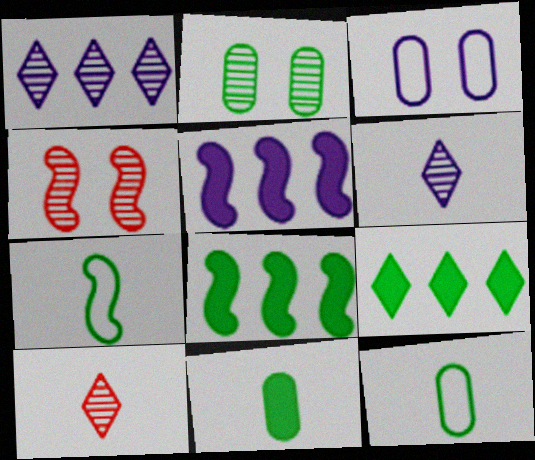[[2, 7, 9], 
[3, 5, 6], 
[3, 8, 10], 
[4, 5, 7]]